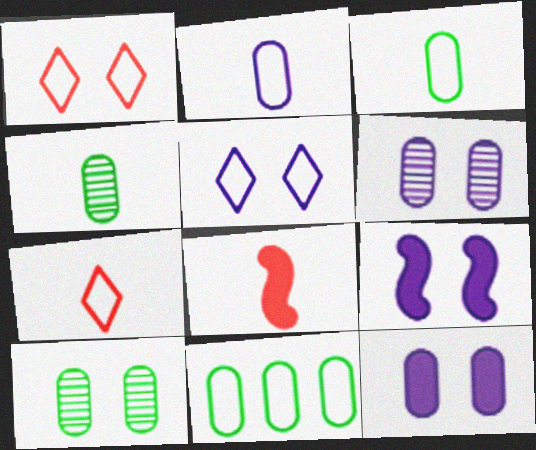[[1, 9, 10], 
[5, 6, 9]]